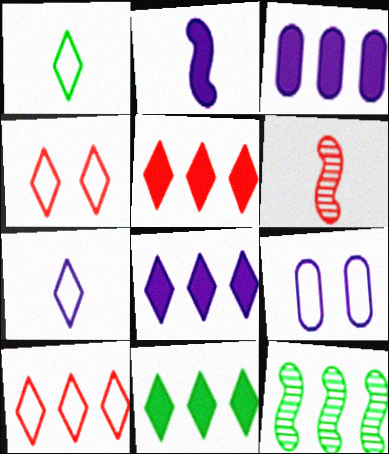[[3, 10, 12], 
[5, 8, 11], 
[6, 9, 11]]